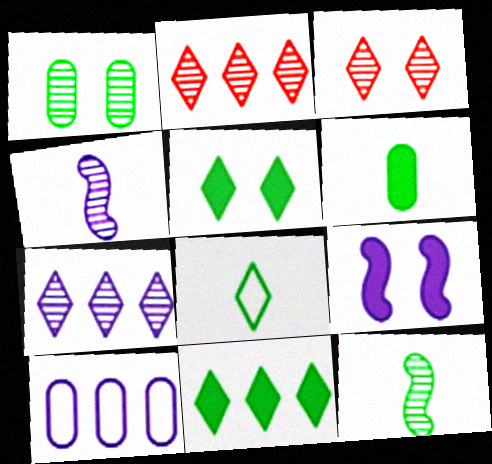[[1, 2, 4], 
[6, 8, 12]]